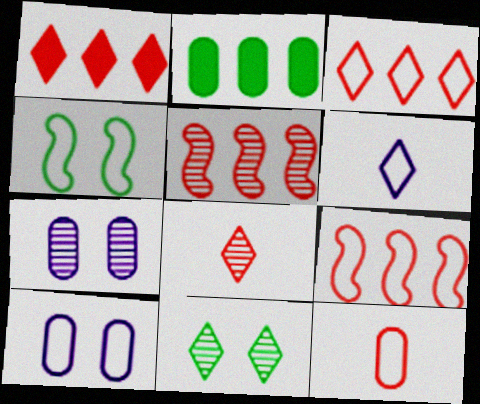[[1, 6, 11], 
[2, 7, 12]]